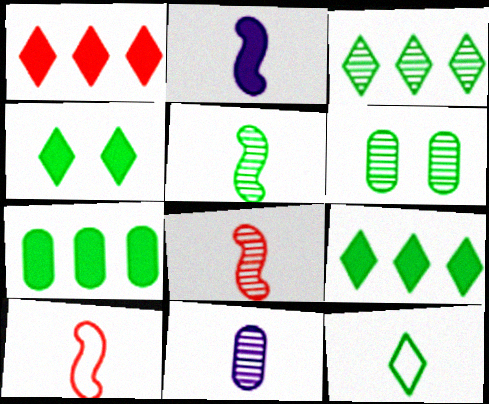[[2, 5, 10], 
[3, 4, 12], 
[3, 5, 6]]